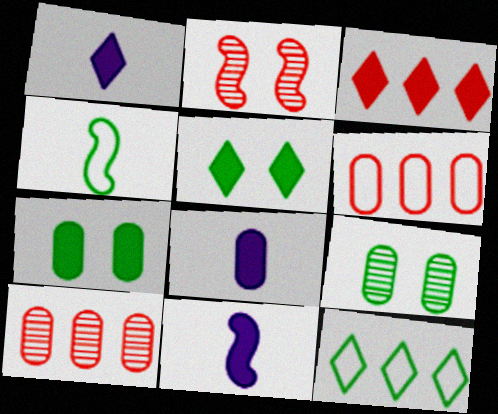[[1, 3, 5], 
[1, 8, 11], 
[2, 8, 12], 
[3, 7, 11], 
[6, 8, 9]]